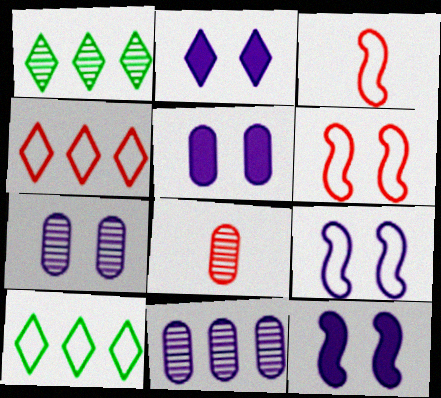[[1, 3, 5], 
[2, 5, 12], 
[2, 7, 9], 
[8, 10, 12]]